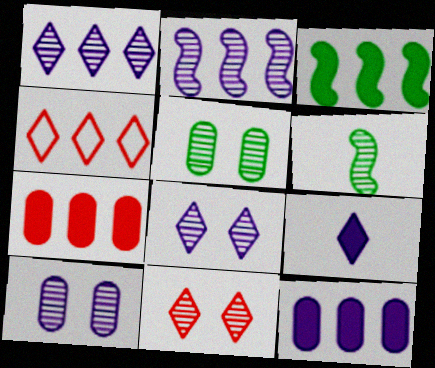[]